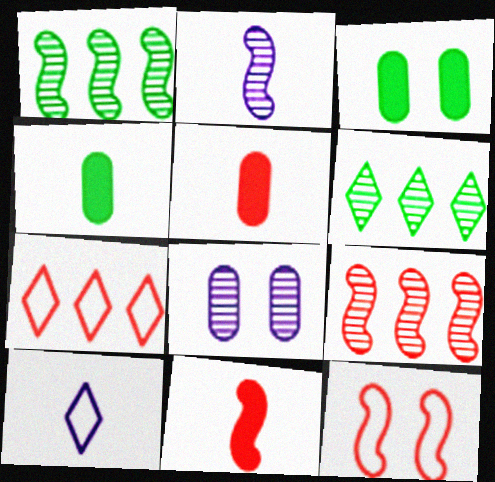[[2, 3, 7], 
[3, 9, 10], 
[9, 11, 12]]